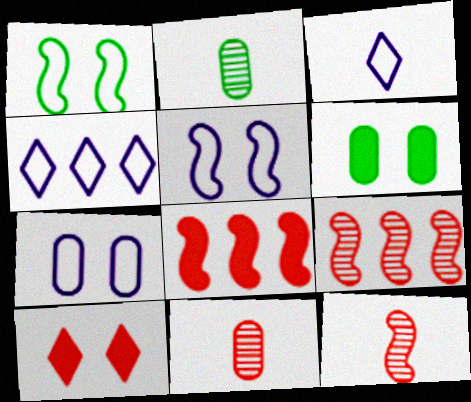[[3, 6, 9], 
[4, 6, 12]]